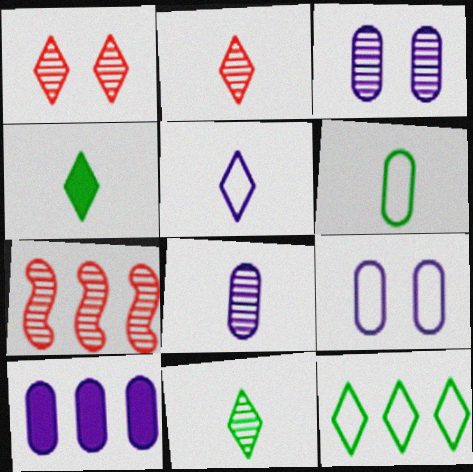[[2, 4, 5], 
[3, 7, 11], 
[4, 7, 9], 
[7, 10, 12], 
[8, 9, 10]]